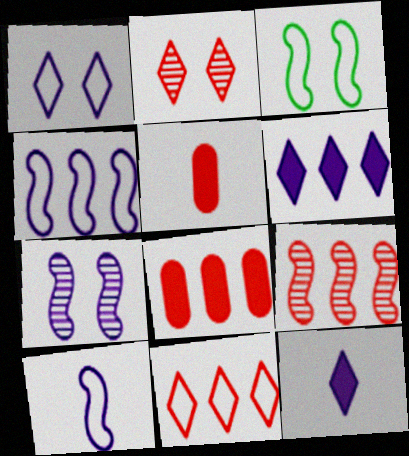[[8, 9, 11]]